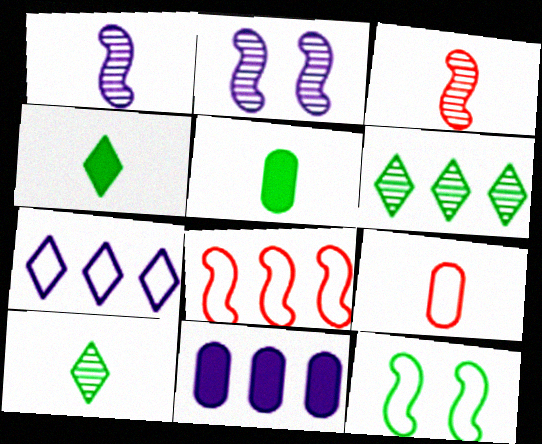[[1, 4, 9], 
[5, 6, 12], 
[6, 8, 11], 
[7, 9, 12]]